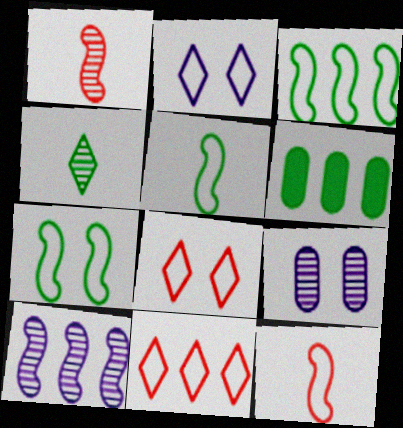[[1, 2, 6], 
[3, 5, 7], 
[4, 6, 7], 
[6, 10, 11]]